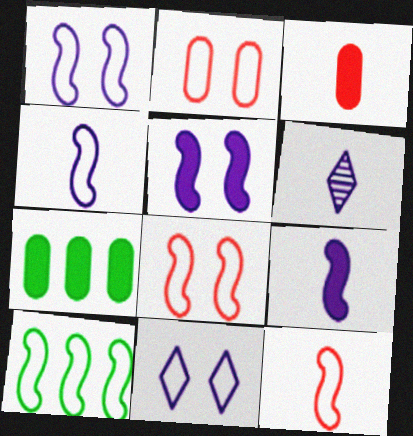[[1, 10, 12], 
[4, 8, 10], 
[6, 7, 8]]